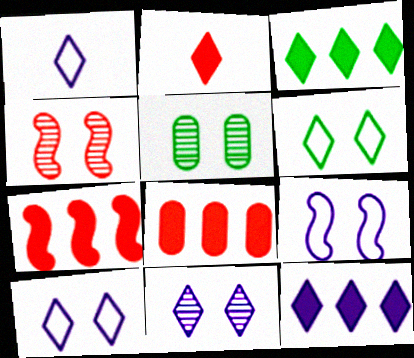[[1, 5, 7], 
[1, 11, 12], 
[4, 5, 11]]